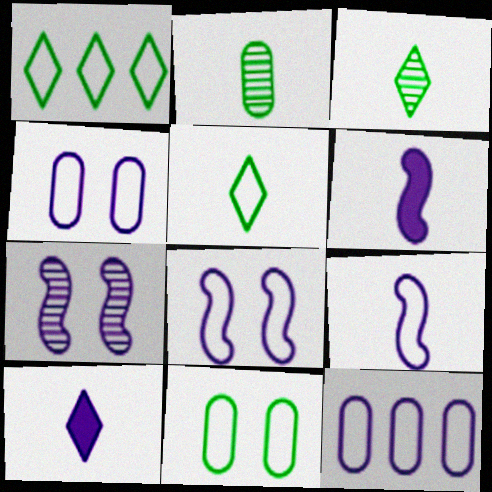[[7, 10, 12]]